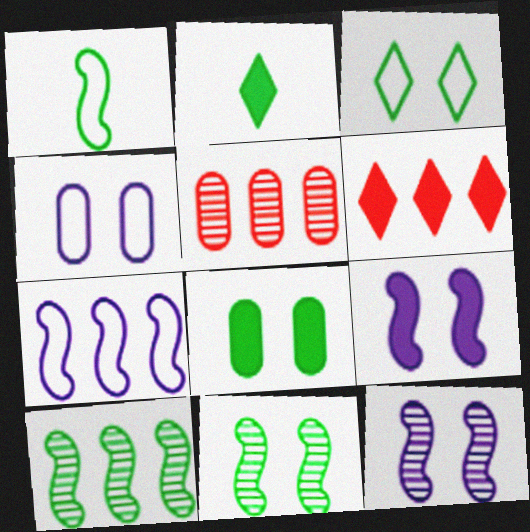[[3, 8, 11]]